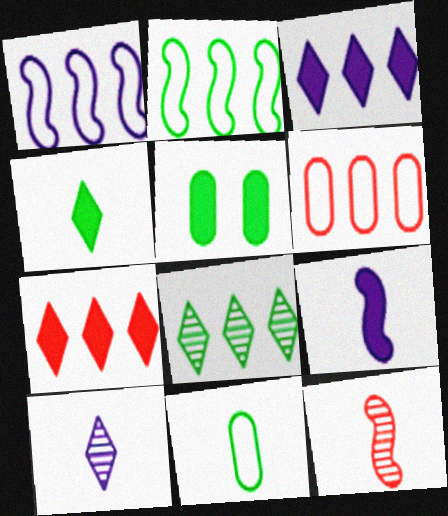[[5, 7, 9]]